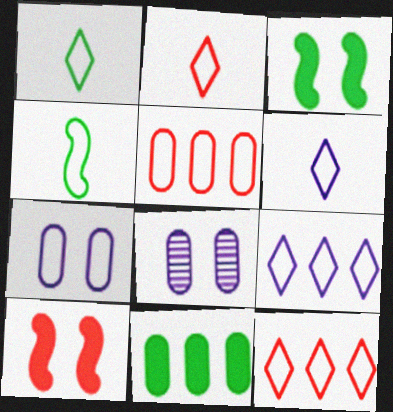[[1, 2, 6], 
[4, 7, 12]]